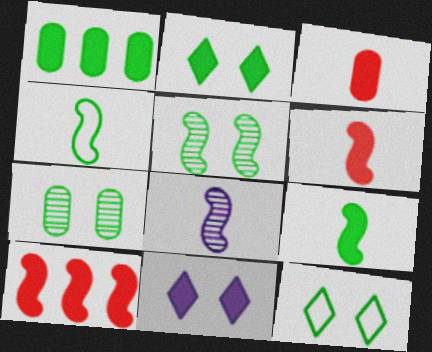[[1, 2, 9], 
[1, 6, 11], 
[4, 6, 8]]